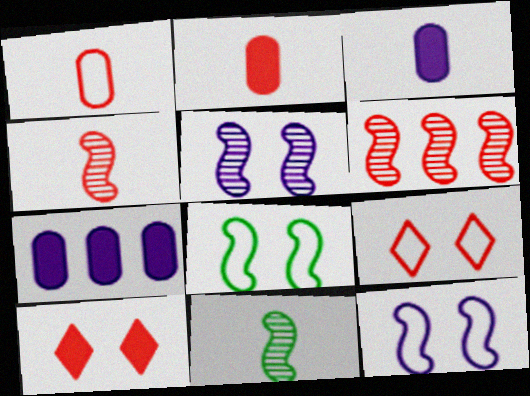[[1, 6, 10], 
[2, 6, 9], 
[5, 6, 11], 
[7, 9, 11]]